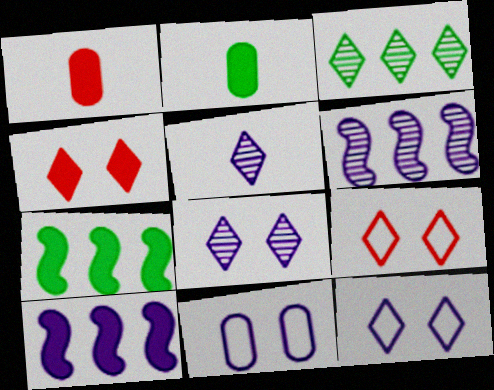[[2, 4, 10], 
[2, 6, 9], 
[5, 10, 11]]